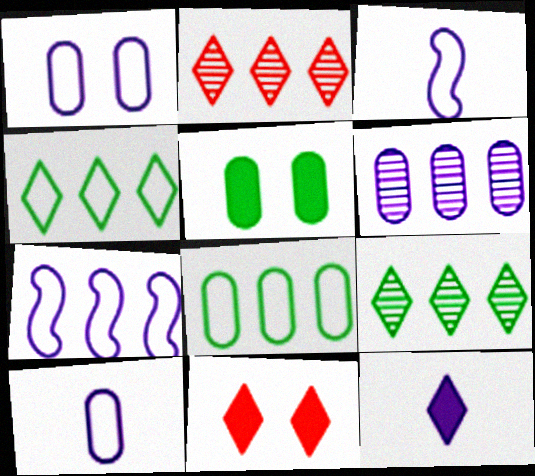[[2, 3, 5]]